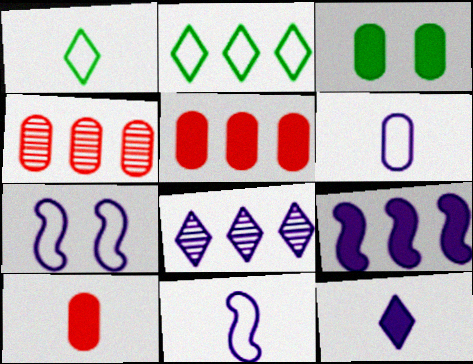[[2, 4, 9], 
[3, 4, 6]]